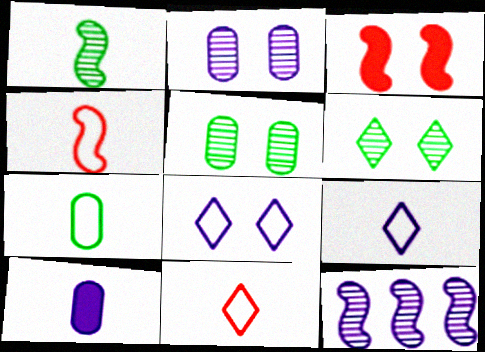[[1, 10, 11], 
[3, 5, 8], 
[4, 7, 9], 
[8, 10, 12]]